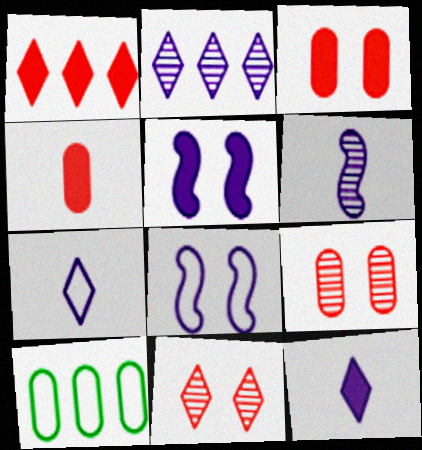[]